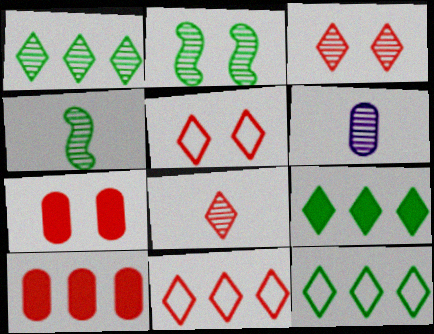[[1, 9, 12], 
[4, 6, 8]]